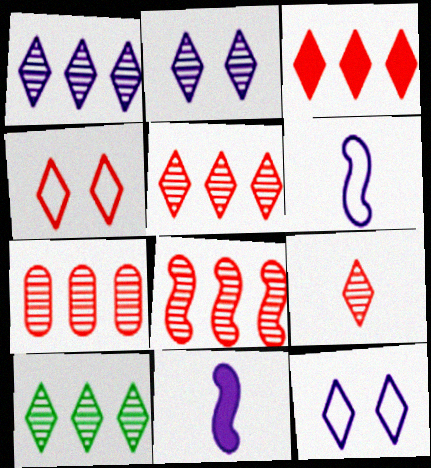[[1, 5, 10], 
[2, 9, 10], 
[3, 4, 9], 
[5, 7, 8]]